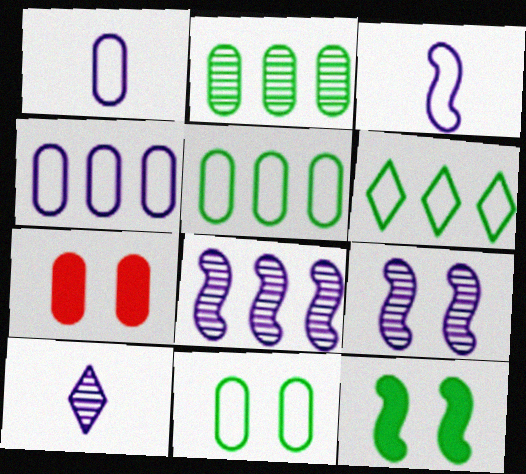[[1, 2, 7]]